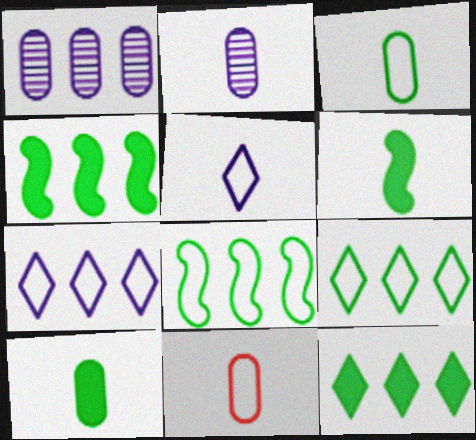[[2, 10, 11]]